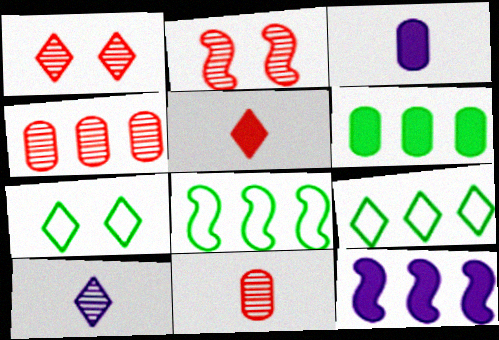[[1, 3, 8], 
[2, 3, 9], 
[4, 9, 12], 
[7, 11, 12]]